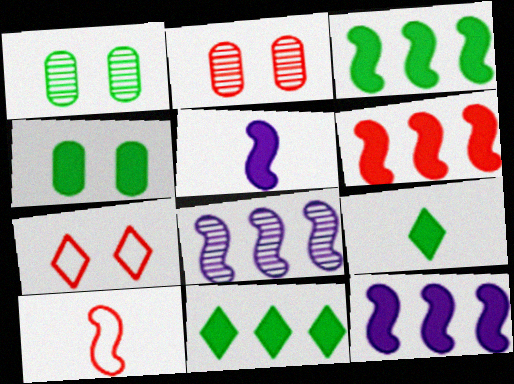[[3, 4, 9], 
[3, 6, 12]]